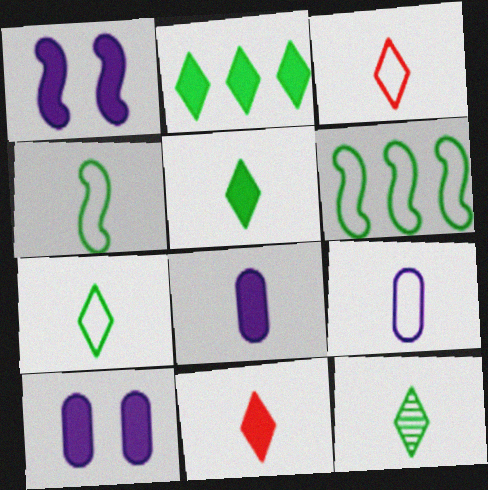[[3, 4, 9], 
[5, 7, 12]]